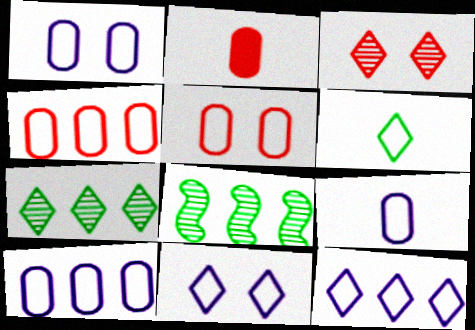[[1, 9, 10], 
[2, 8, 11]]